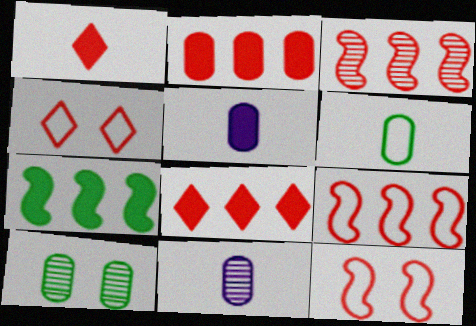[[4, 7, 11]]